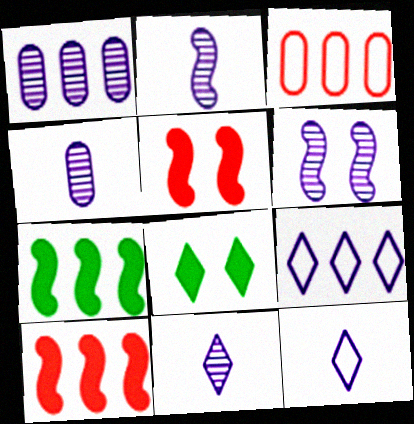[[1, 6, 11], 
[2, 3, 8], 
[2, 4, 11]]